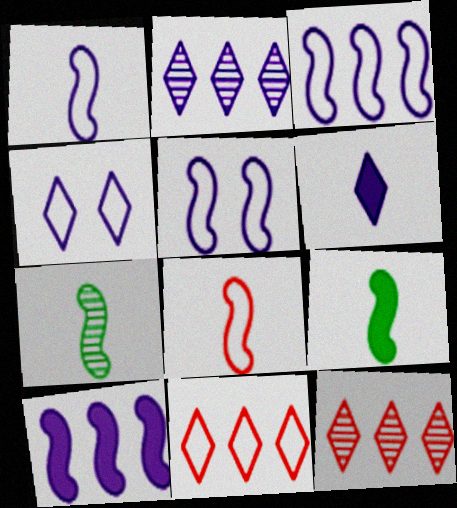[[1, 3, 5], 
[2, 4, 6]]